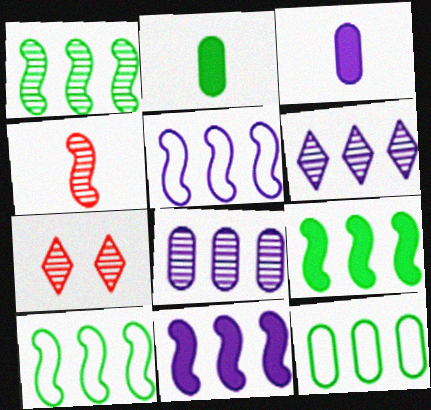[[1, 9, 10], 
[2, 5, 7], 
[3, 7, 10]]